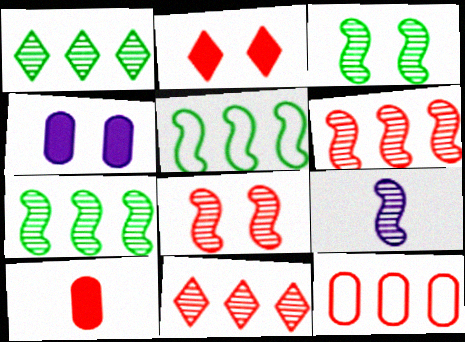[[3, 6, 9], 
[7, 8, 9]]